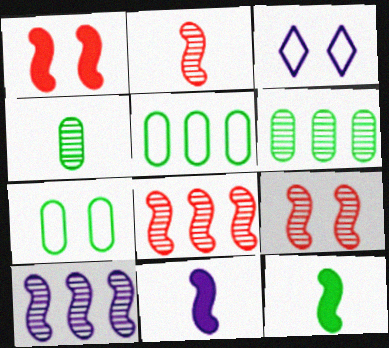[[2, 8, 9]]